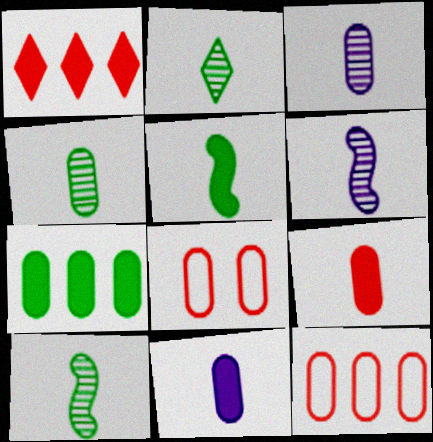[[2, 4, 10], 
[3, 7, 8]]